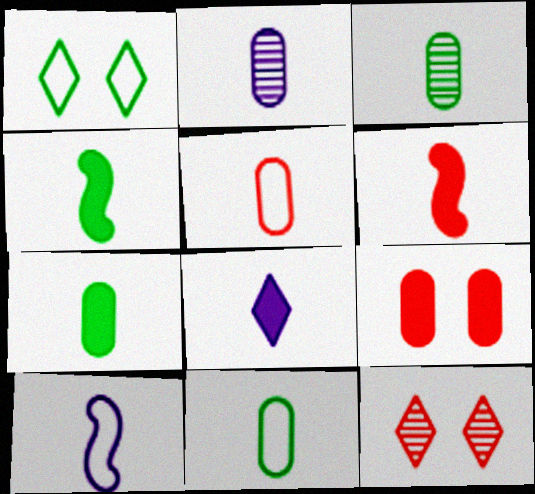[[2, 5, 7], 
[2, 8, 10], 
[3, 7, 11], 
[6, 7, 8]]